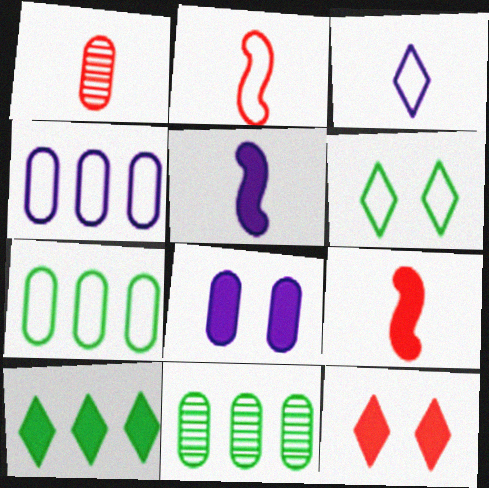[[1, 7, 8], 
[2, 4, 6], 
[8, 9, 10]]